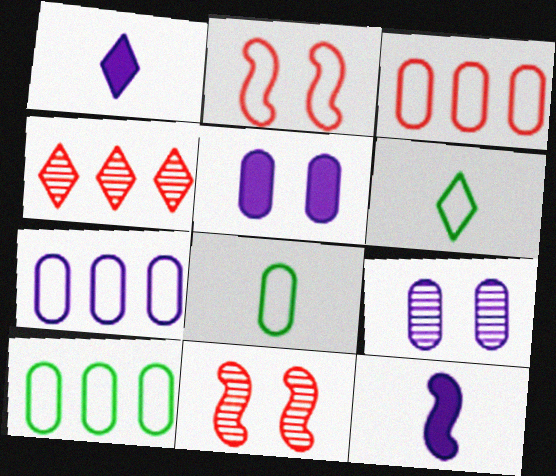[[1, 10, 11], 
[2, 6, 7], 
[3, 7, 10]]